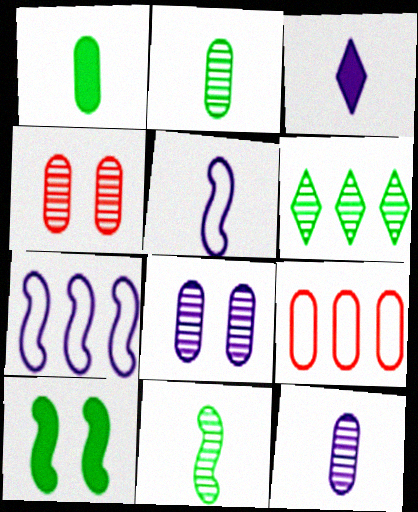[[1, 8, 9], 
[3, 5, 12], 
[3, 7, 8]]